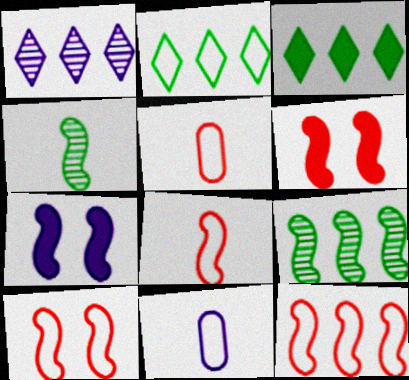[[1, 7, 11], 
[2, 10, 11], 
[4, 7, 12], 
[7, 8, 9], 
[8, 10, 12]]